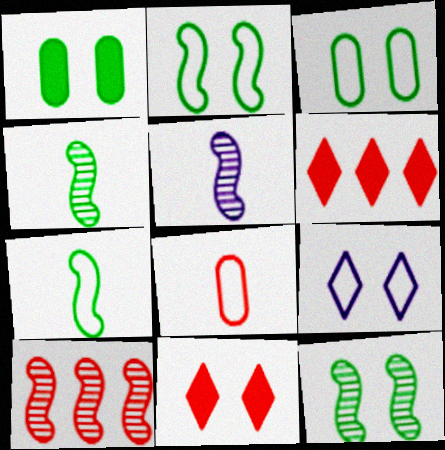[[3, 5, 6], 
[5, 10, 12], 
[8, 10, 11]]